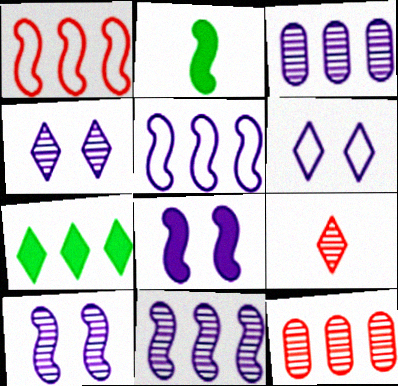[[1, 2, 10], 
[1, 3, 7], 
[2, 6, 12], 
[5, 7, 12], 
[6, 7, 9]]